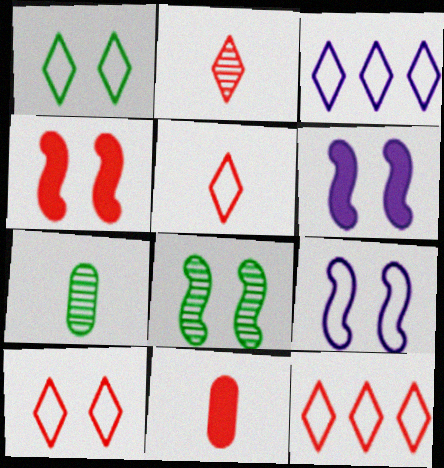[[1, 3, 5], 
[3, 4, 7], 
[3, 8, 11], 
[4, 8, 9], 
[5, 10, 12], 
[6, 7, 12]]